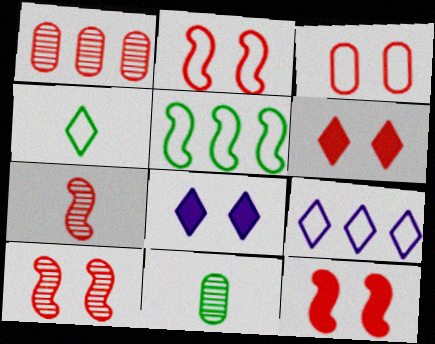[[2, 10, 12], 
[3, 6, 10], 
[9, 11, 12]]